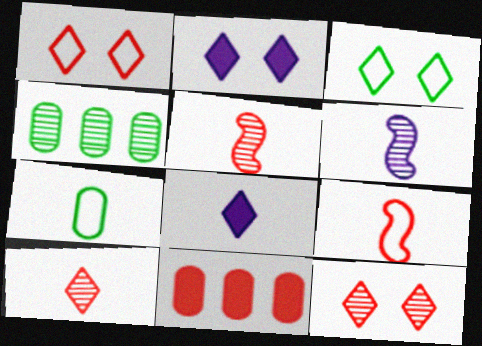[[1, 5, 11], 
[2, 3, 12], 
[2, 4, 9], 
[3, 6, 11], 
[4, 6, 12], 
[5, 7, 8], 
[9, 11, 12]]